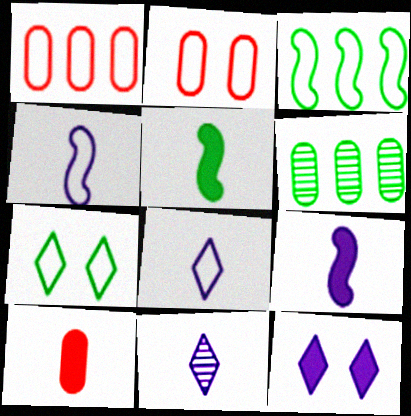[[1, 4, 7], 
[2, 3, 8], 
[5, 6, 7]]